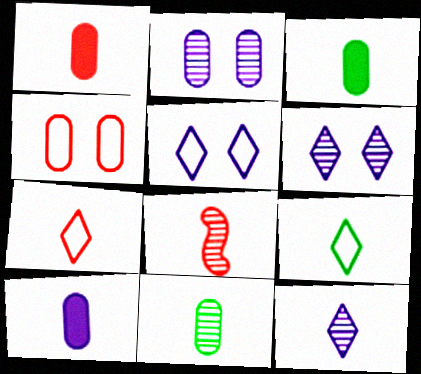[[1, 3, 10], 
[1, 7, 8], 
[8, 9, 10], 
[8, 11, 12]]